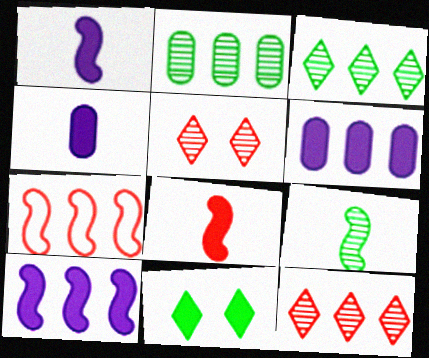[[3, 6, 7], 
[6, 8, 11]]